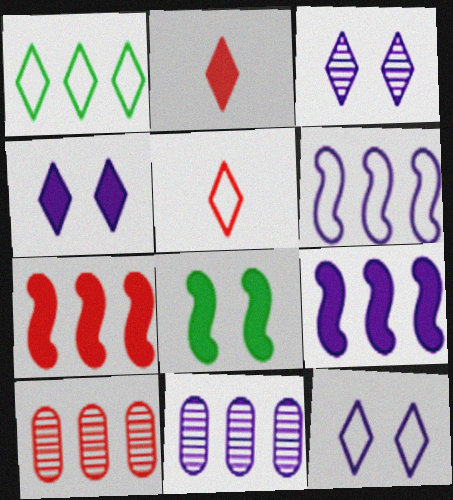[[1, 2, 3], 
[1, 5, 12], 
[1, 7, 11], 
[1, 9, 10], 
[3, 4, 12], 
[5, 8, 11]]